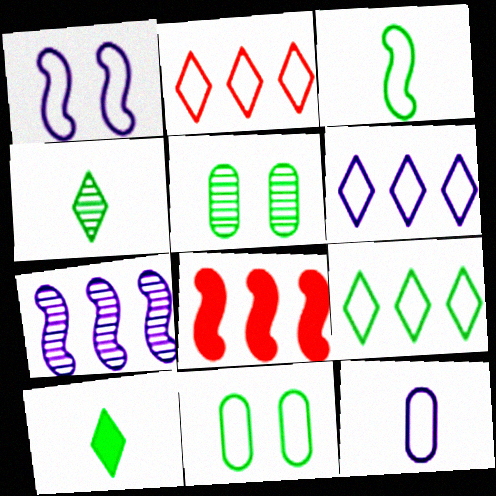[[1, 6, 12], 
[2, 6, 9], 
[3, 9, 11]]